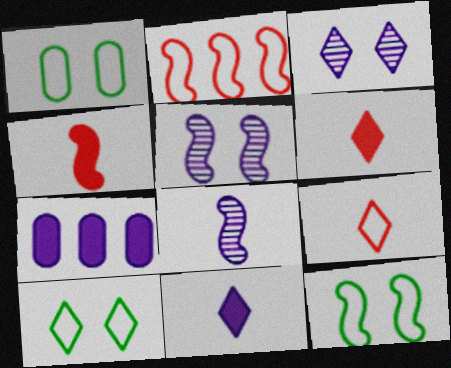[[1, 10, 12]]